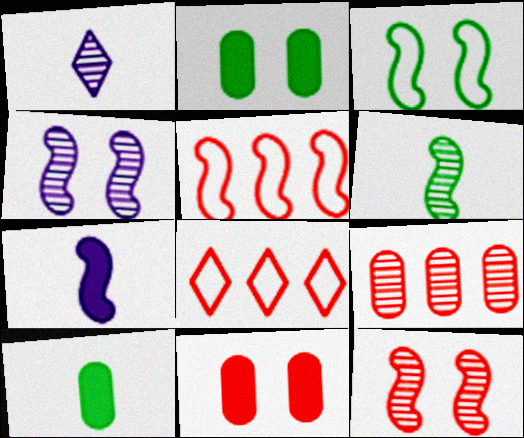[[1, 2, 5], 
[4, 8, 10]]